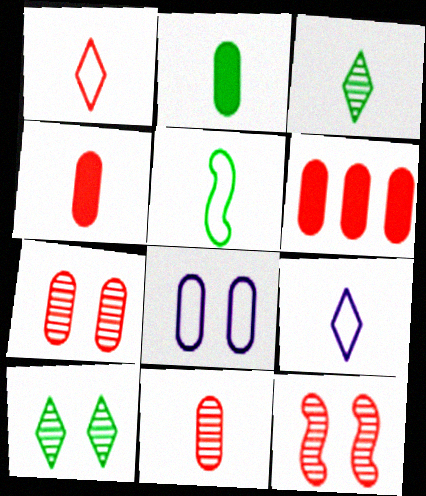[[1, 6, 12], 
[2, 3, 5]]